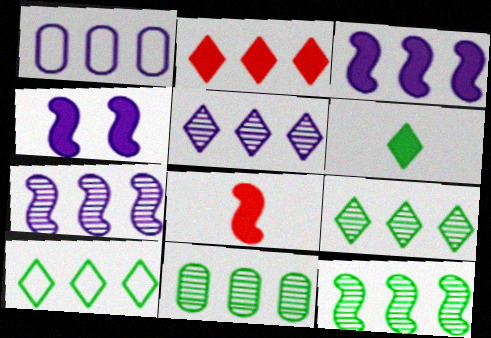[[1, 2, 12], 
[1, 3, 5], 
[2, 5, 10], 
[9, 11, 12]]